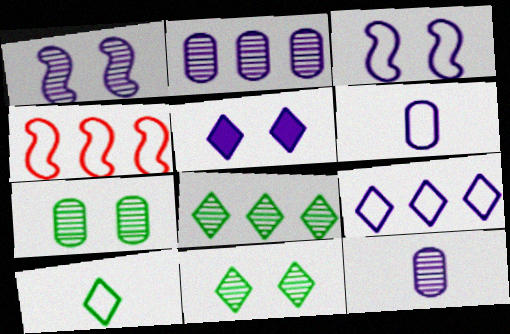[[3, 6, 9]]